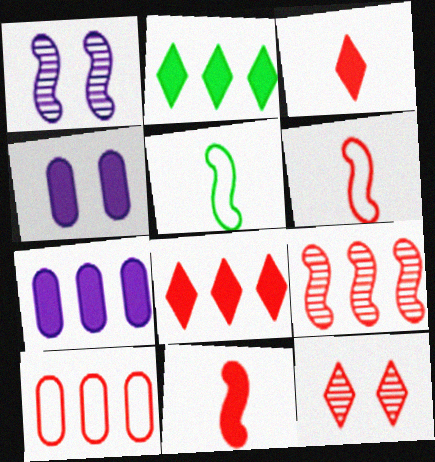[[2, 4, 11], 
[5, 7, 12], 
[8, 9, 10], 
[10, 11, 12]]